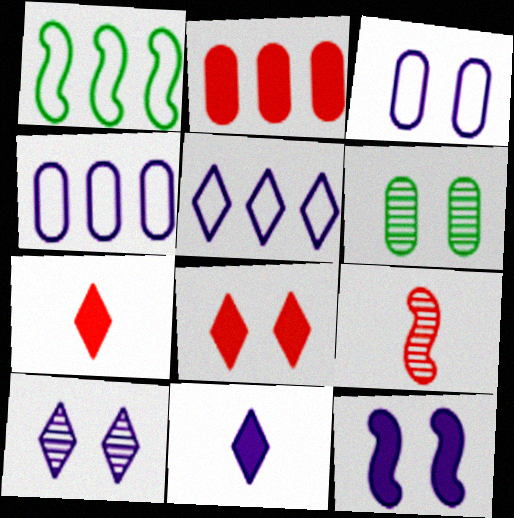[[1, 9, 12], 
[3, 10, 12], 
[5, 10, 11]]